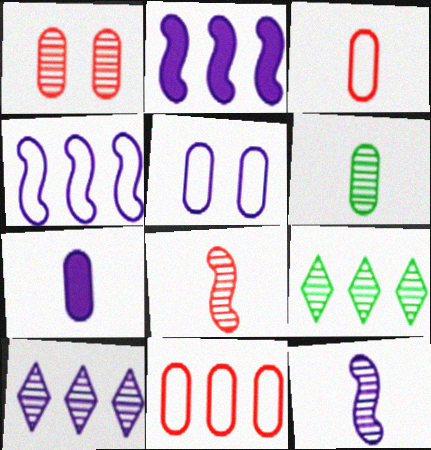[[1, 9, 12], 
[2, 9, 11], 
[3, 6, 7]]